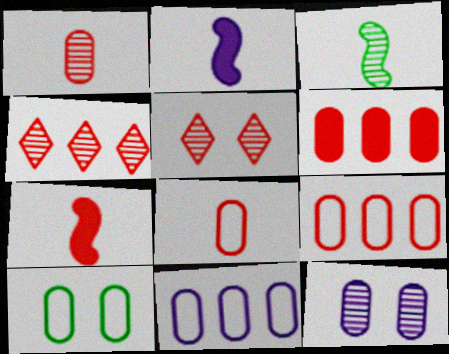[[2, 4, 10], 
[3, 4, 12], 
[5, 7, 9], 
[8, 10, 11]]